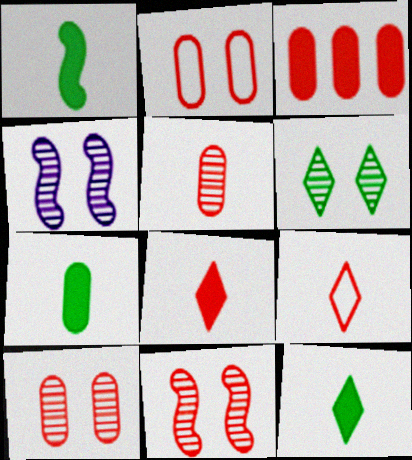[[1, 7, 12], 
[2, 3, 5], 
[3, 9, 11], 
[4, 6, 10]]